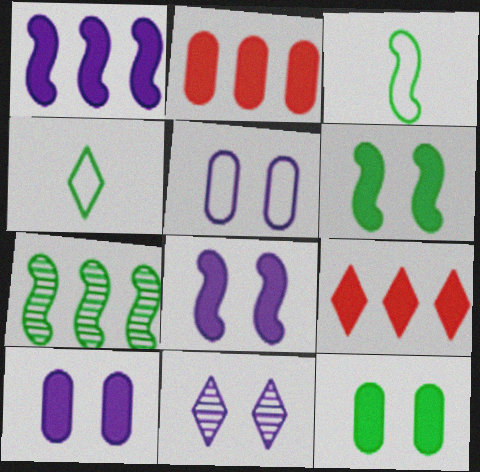[[2, 3, 11], 
[3, 6, 7], 
[4, 7, 12], 
[4, 9, 11], 
[5, 8, 11]]